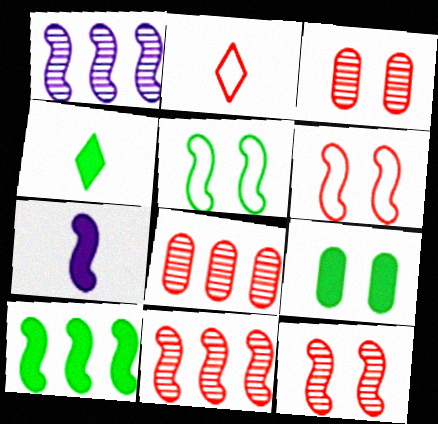[[1, 2, 9], 
[4, 9, 10], 
[5, 7, 11]]